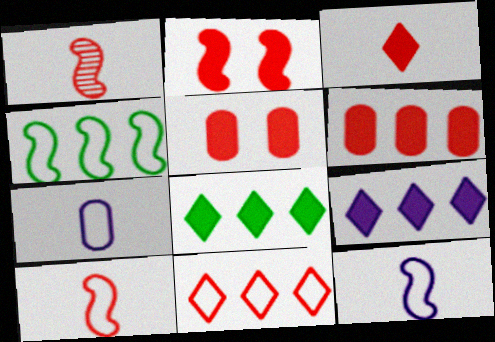[[1, 5, 11], 
[2, 3, 6]]